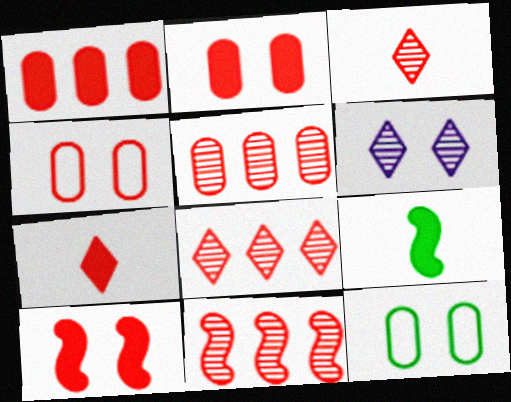[[1, 7, 10], 
[4, 7, 11], 
[5, 8, 11], 
[6, 10, 12]]